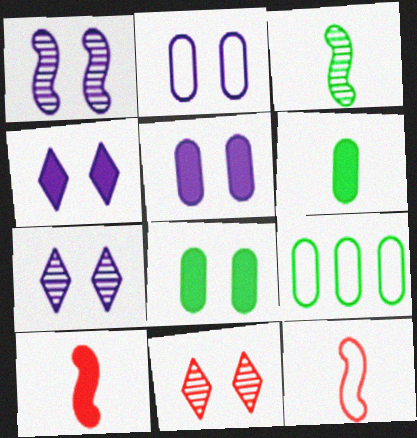[[1, 2, 4], 
[7, 9, 10]]